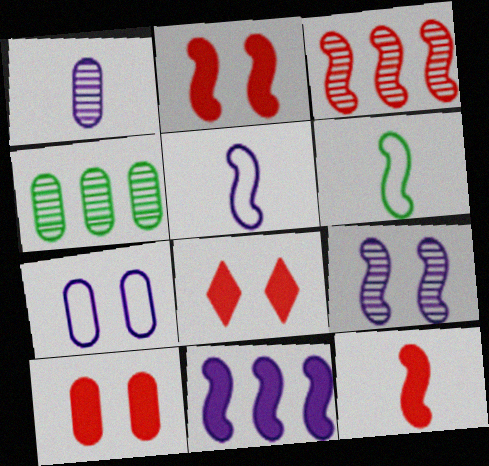[[2, 8, 10], 
[4, 5, 8], 
[5, 9, 11]]